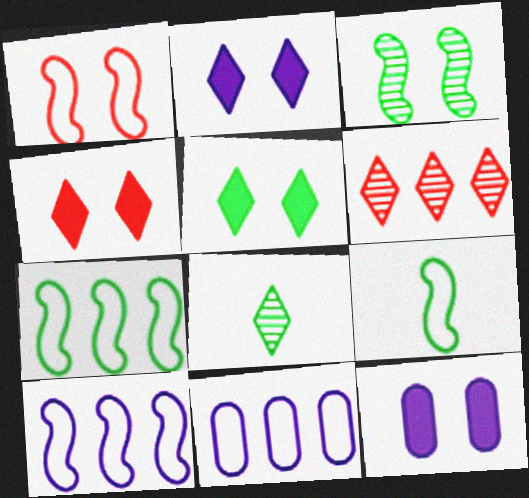[[1, 9, 10], 
[2, 4, 5], 
[6, 9, 12]]